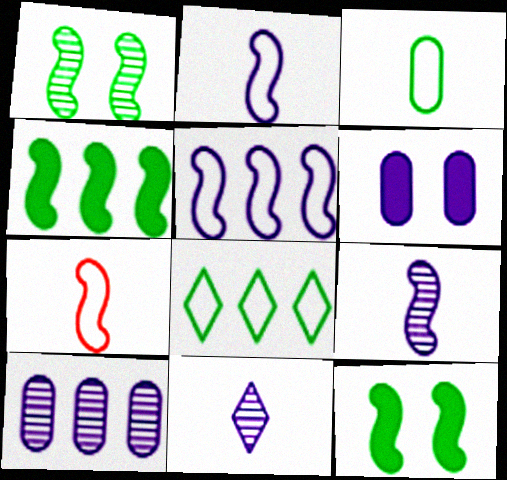[[5, 6, 11]]